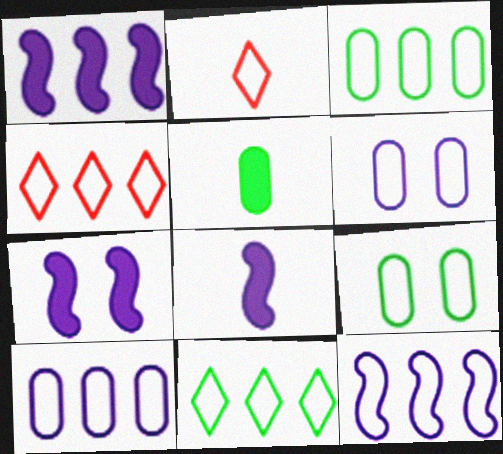[[1, 7, 8], 
[2, 9, 12], 
[3, 4, 12]]